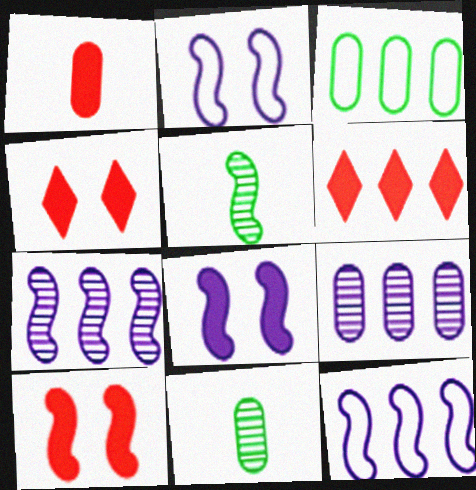[[1, 6, 10], 
[2, 6, 11], 
[3, 6, 7], 
[4, 11, 12], 
[5, 10, 12]]